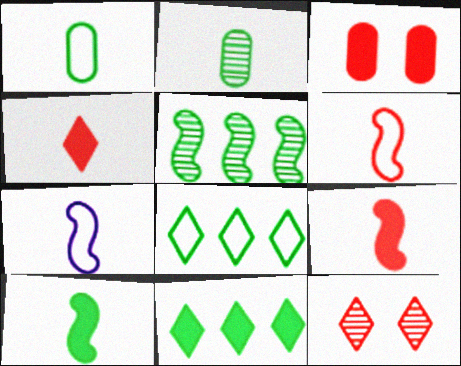[[2, 4, 7]]